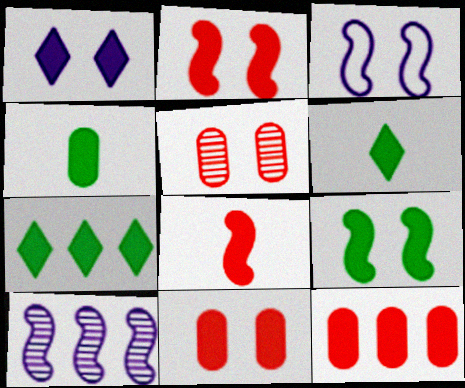[[1, 9, 11], 
[4, 7, 9]]